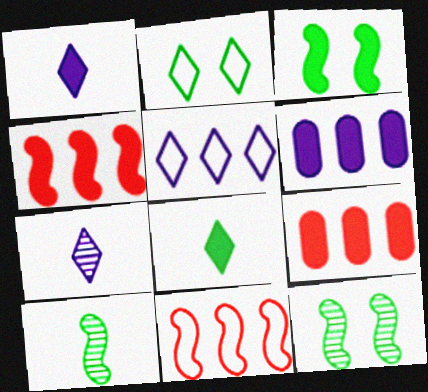[[1, 3, 9]]